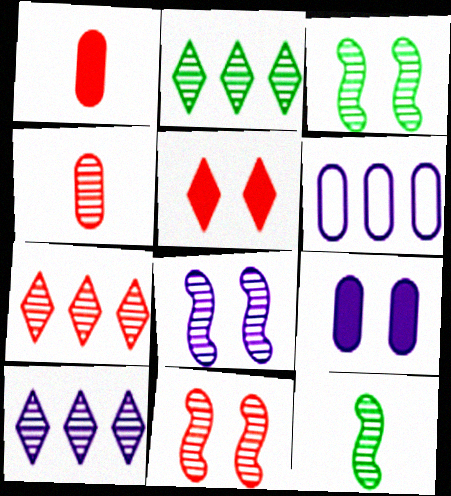[[2, 4, 8], 
[2, 7, 10], 
[3, 4, 10], 
[3, 8, 11], 
[4, 7, 11], 
[5, 6, 12]]